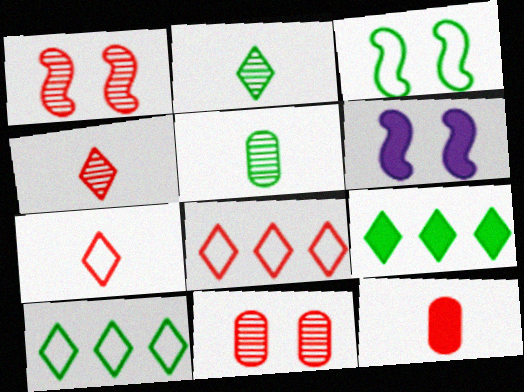[[1, 3, 6], 
[1, 8, 12], 
[3, 5, 9], 
[5, 6, 8], 
[6, 9, 12]]